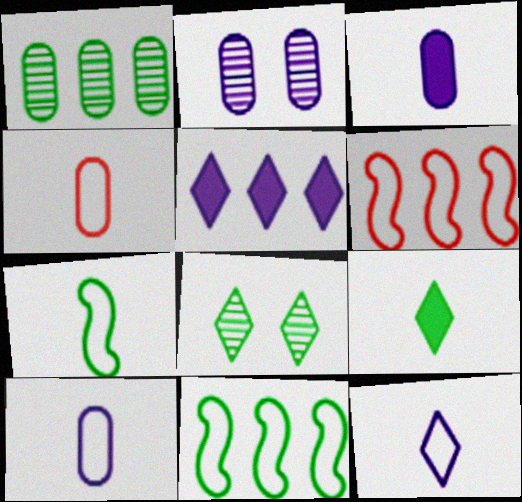[[1, 5, 6], 
[2, 6, 9], 
[3, 6, 8], 
[4, 7, 12]]